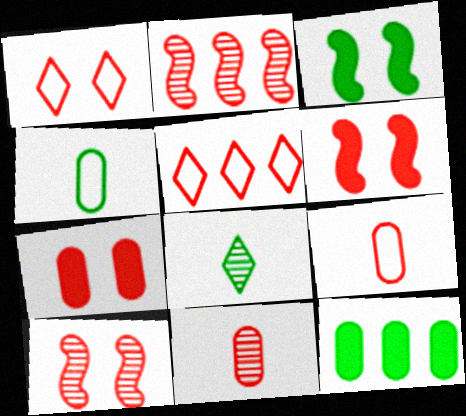[[1, 7, 10], 
[5, 6, 11]]